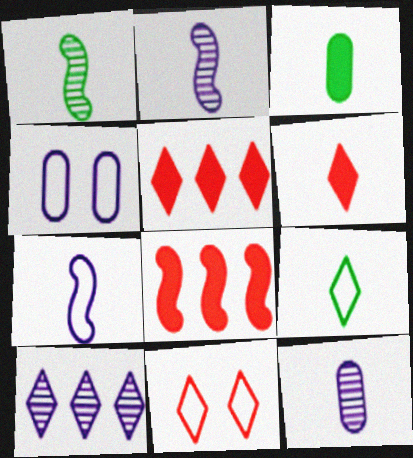[[1, 3, 9], 
[1, 4, 5]]